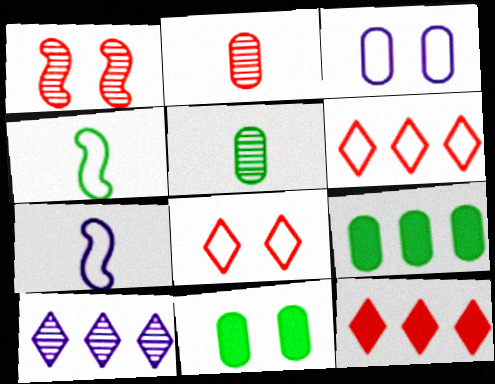[[1, 5, 10], 
[2, 3, 9], 
[3, 4, 6]]